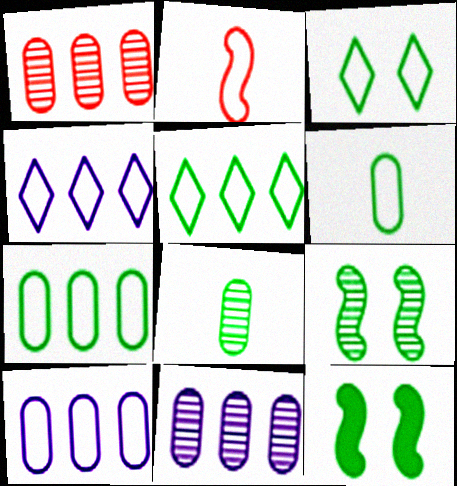[[2, 3, 10], 
[5, 8, 12]]